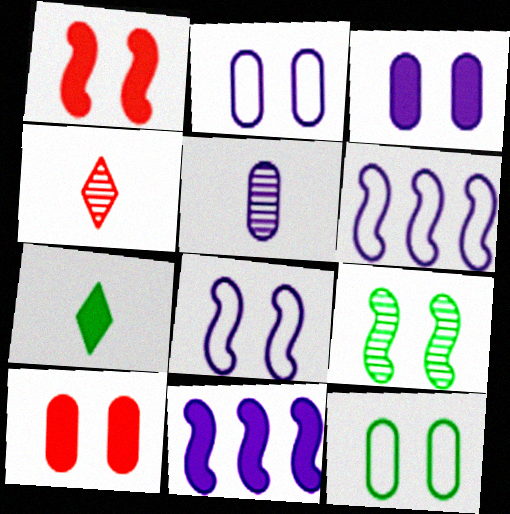[[1, 8, 9], 
[4, 11, 12], 
[7, 10, 11]]